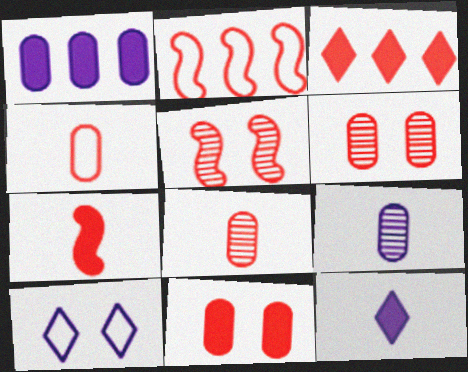[[2, 5, 7], 
[3, 4, 5], 
[3, 7, 11]]